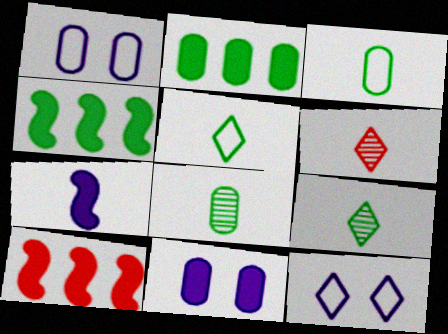[[1, 4, 6], 
[1, 9, 10], 
[3, 6, 7], 
[8, 10, 12]]